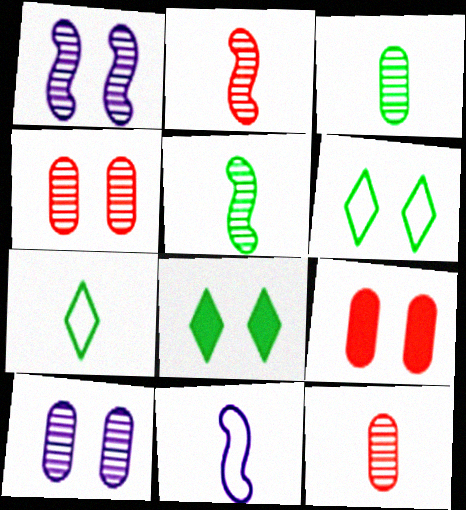[[1, 6, 9]]